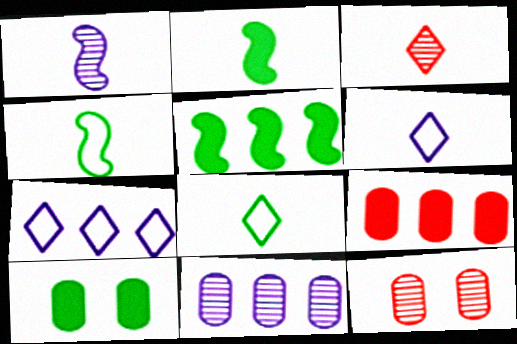[[2, 7, 12], 
[5, 6, 12]]